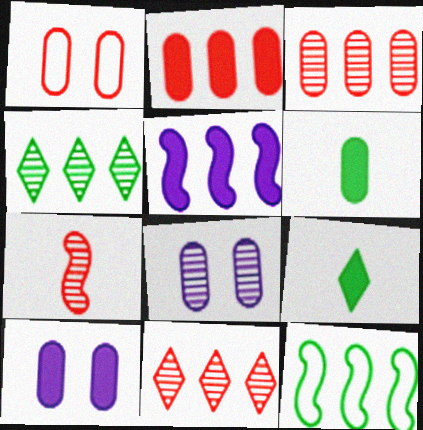[[2, 6, 10], 
[4, 7, 8]]